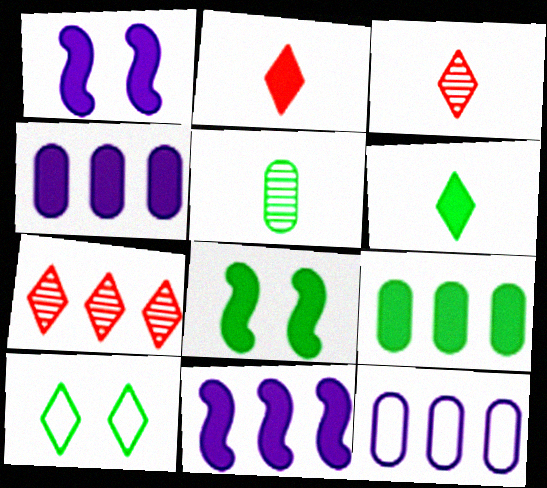[[1, 2, 9], 
[2, 4, 8], 
[3, 8, 12], 
[6, 8, 9]]